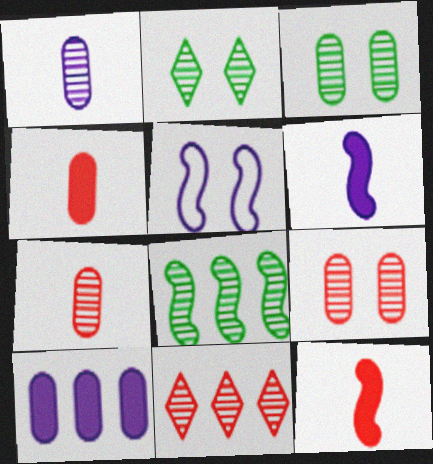[[5, 8, 12]]